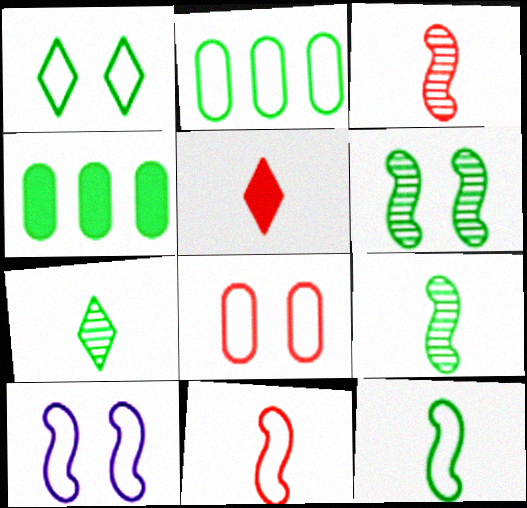[[1, 2, 12], 
[1, 4, 9], 
[1, 8, 10]]